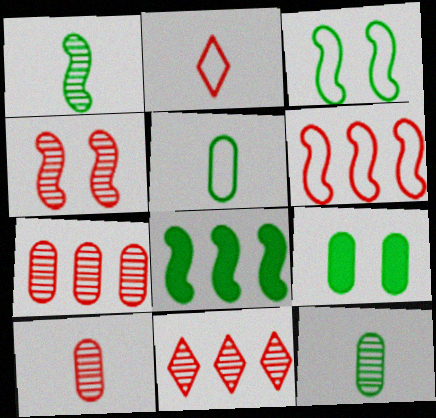[[1, 3, 8], 
[4, 10, 11]]